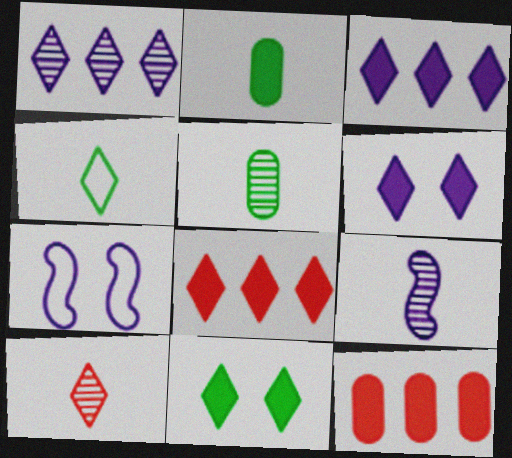[[5, 7, 8], 
[5, 9, 10]]